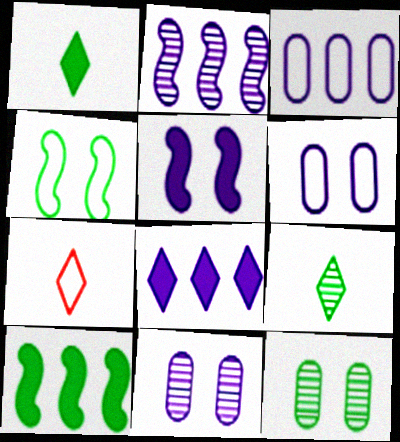[[2, 3, 8], 
[3, 4, 7], 
[7, 10, 11]]